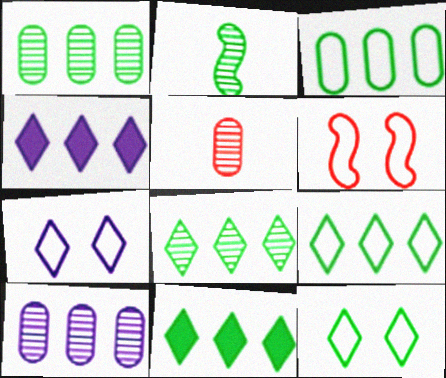[[8, 9, 11]]